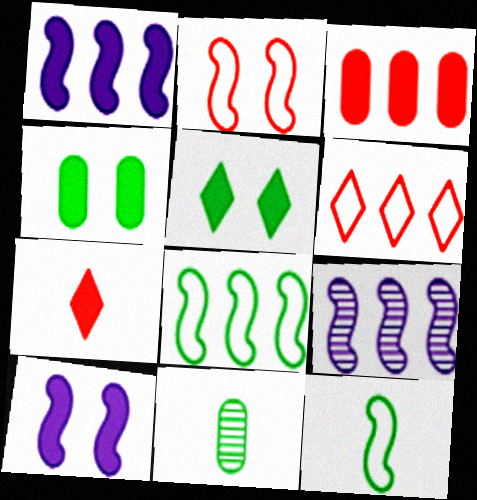[[1, 4, 7], 
[5, 8, 11], 
[6, 10, 11]]